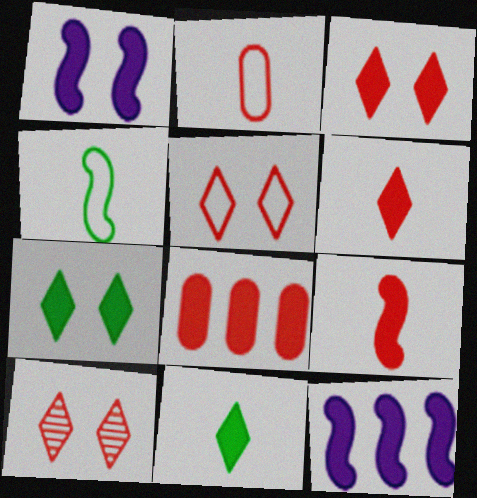[[1, 8, 11], 
[3, 5, 10], 
[3, 8, 9]]